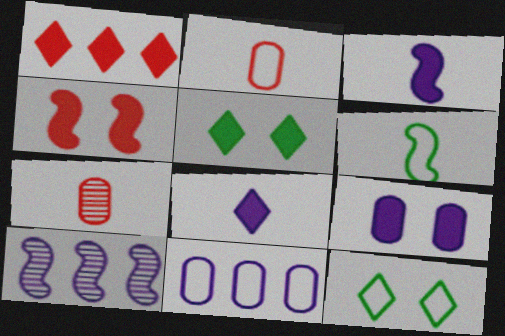[[1, 5, 8], 
[2, 5, 10], 
[4, 5, 9], 
[4, 6, 10], 
[6, 7, 8]]